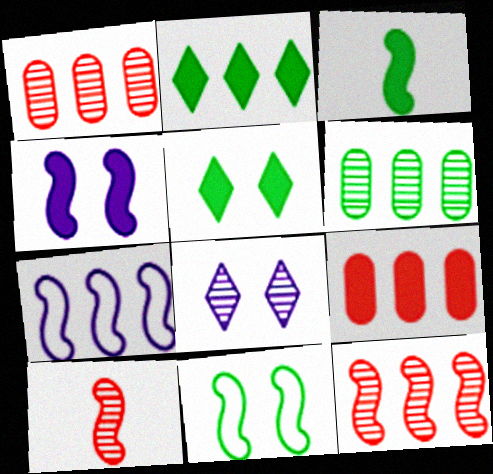[[1, 2, 7], 
[6, 8, 10]]